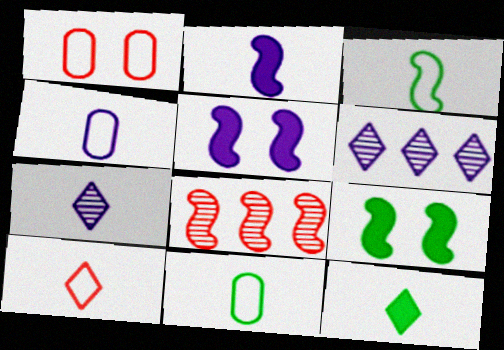[[2, 4, 7], 
[3, 4, 10], 
[3, 5, 8], 
[4, 5, 6], 
[7, 10, 12]]